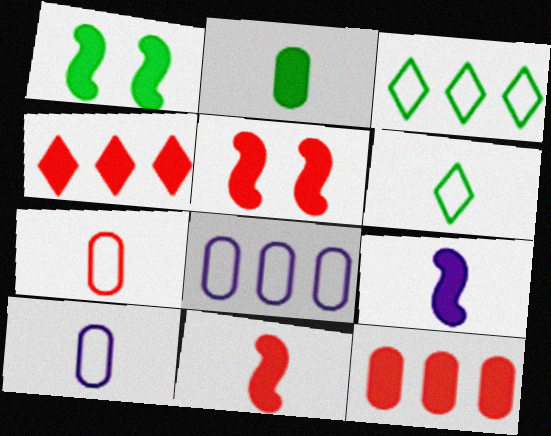[]